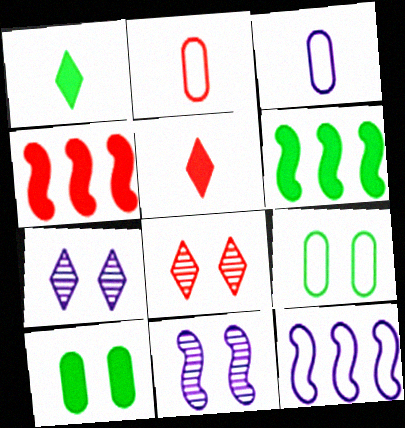[[1, 6, 10], 
[2, 4, 8], 
[2, 6, 7], 
[3, 6, 8]]